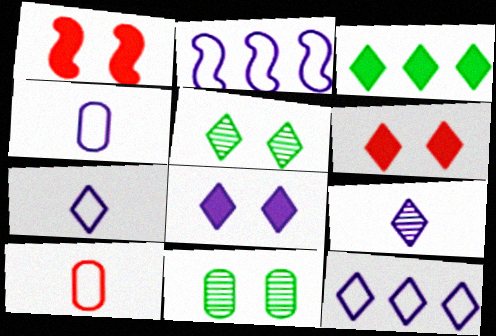[[8, 9, 12]]